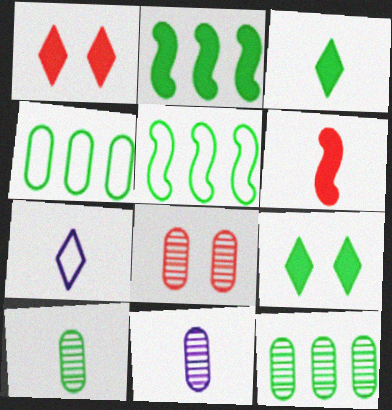[[1, 5, 11], 
[2, 7, 8], 
[5, 9, 10], 
[6, 7, 10], 
[8, 11, 12]]